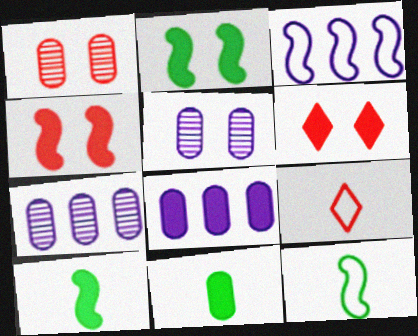[[2, 7, 9], 
[6, 7, 12], 
[6, 8, 10]]